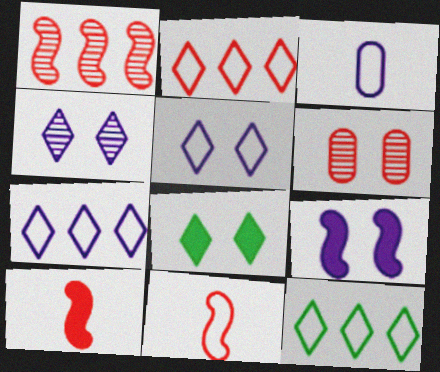[[1, 3, 8], 
[2, 6, 10], 
[2, 7, 12]]